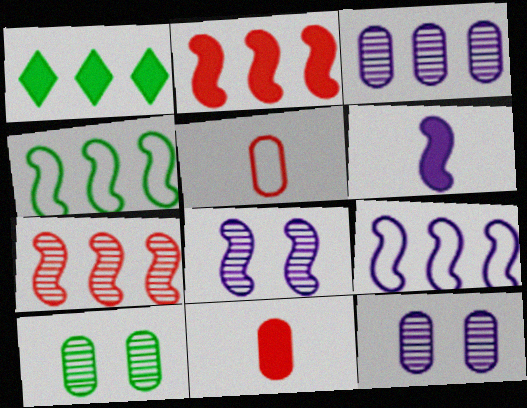[[1, 5, 8], 
[6, 8, 9]]